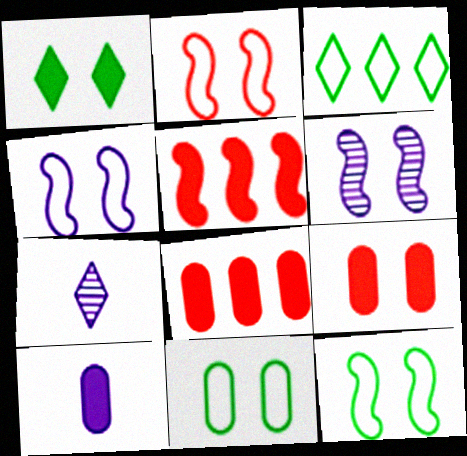[[1, 5, 10], 
[2, 4, 12], 
[5, 7, 11], 
[7, 8, 12]]